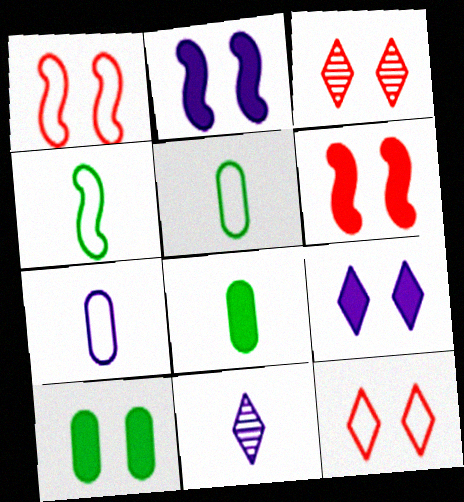[[6, 9, 10]]